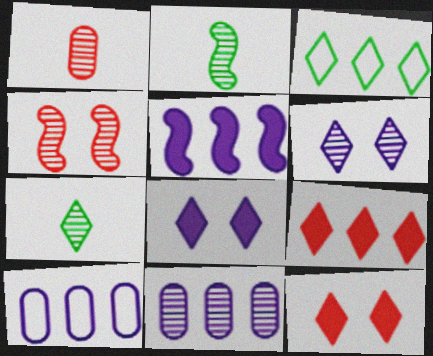[[2, 10, 12], 
[4, 7, 11]]